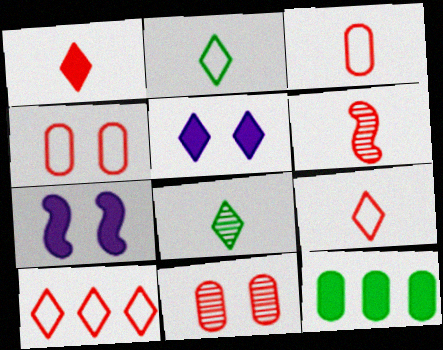[[1, 3, 6], 
[1, 7, 12], 
[5, 8, 10]]